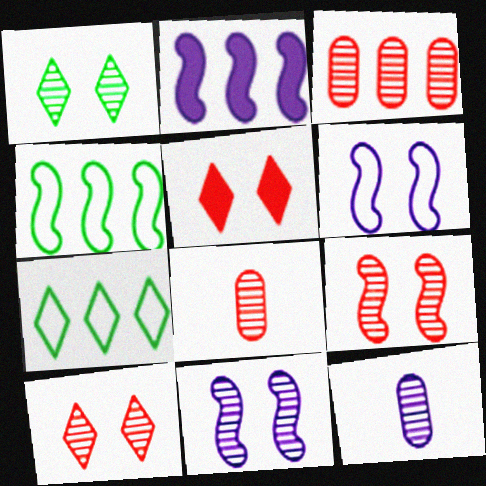[[2, 3, 7], 
[4, 5, 12]]